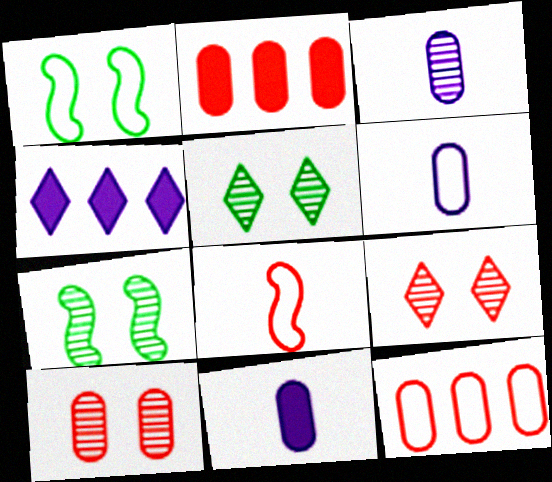[[2, 8, 9], 
[3, 6, 11]]